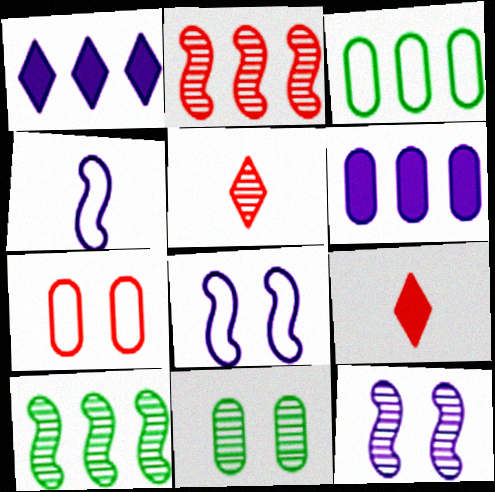[[1, 2, 3], 
[2, 7, 9], 
[3, 9, 12]]